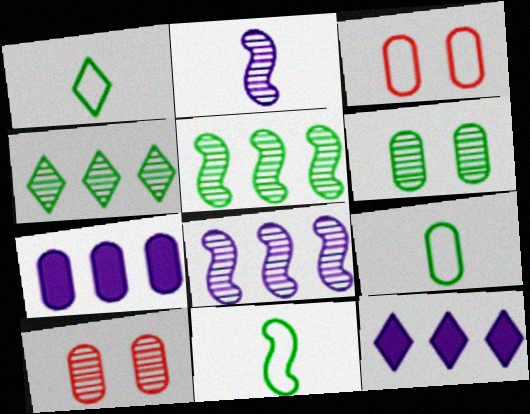[[1, 9, 11], 
[2, 4, 10], 
[7, 9, 10], 
[10, 11, 12]]